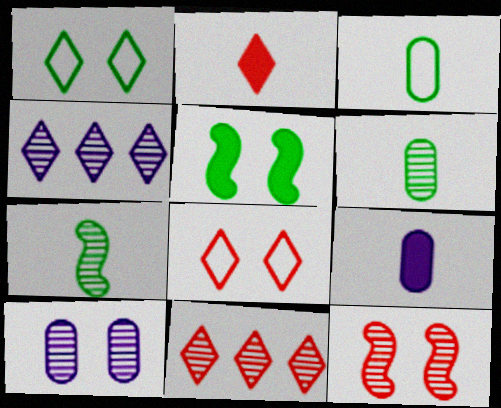[[1, 2, 4], 
[2, 8, 11], 
[4, 6, 12], 
[5, 8, 10], 
[7, 10, 11]]